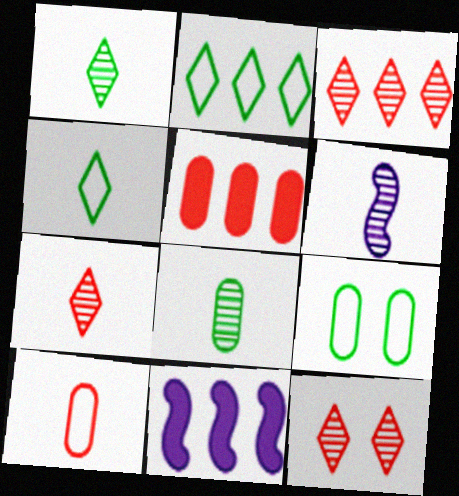[[3, 7, 12], 
[6, 7, 8], 
[7, 9, 11]]